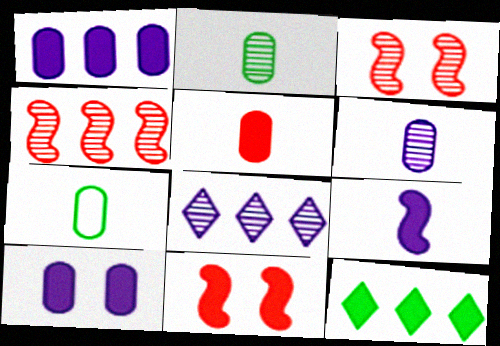[[2, 3, 8], 
[5, 6, 7], 
[7, 8, 11]]